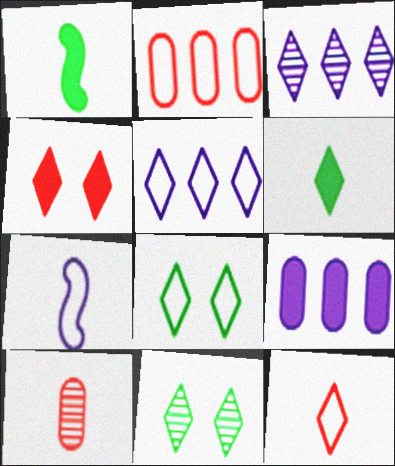[[1, 4, 9], 
[2, 7, 8], 
[5, 8, 12], 
[6, 7, 10]]